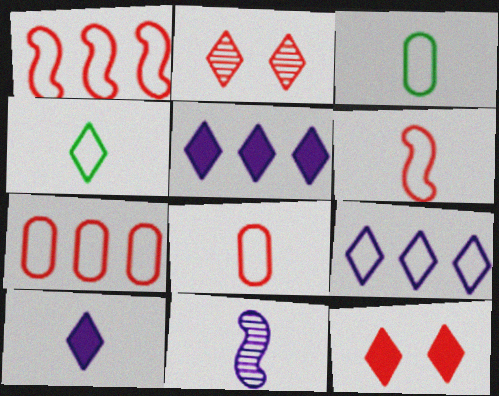[[2, 4, 5]]